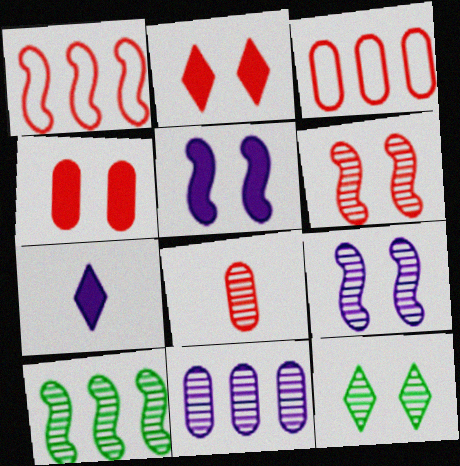[[1, 2, 8], 
[3, 4, 8]]